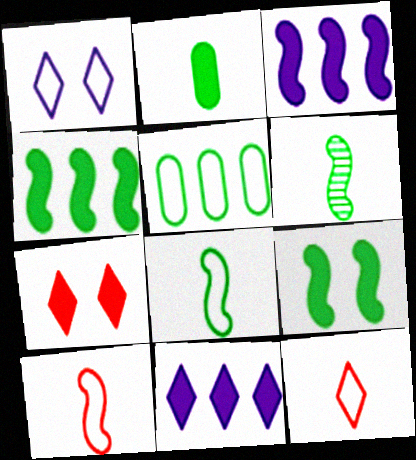[[1, 5, 10], 
[2, 3, 7]]